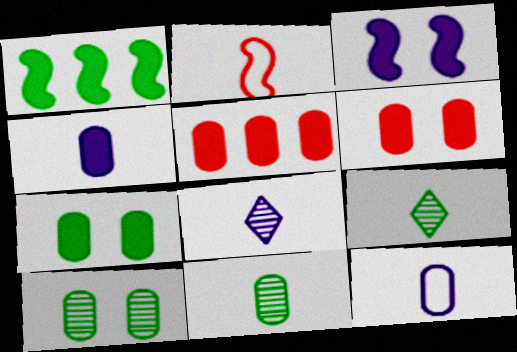[[2, 4, 9], 
[4, 5, 7], 
[5, 10, 12]]